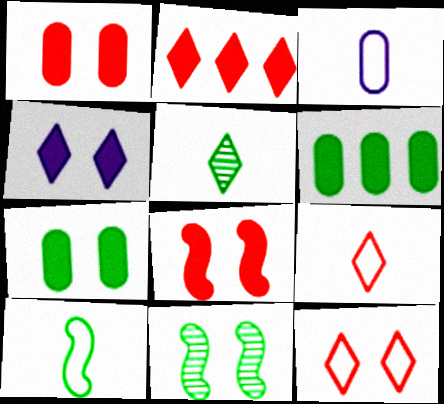[[2, 3, 11], 
[3, 9, 10], 
[4, 7, 8]]